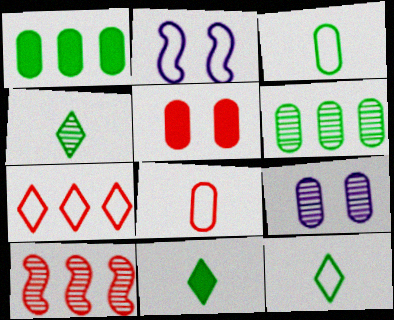[[1, 8, 9], 
[2, 3, 7], 
[4, 9, 10], 
[4, 11, 12]]